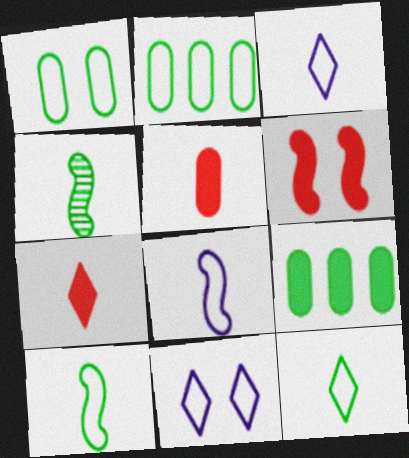[[3, 4, 5]]